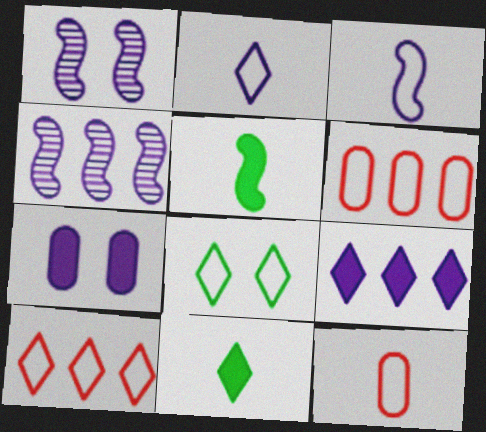[[1, 6, 11], 
[2, 4, 7], 
[2, 8, 10], 
[3, 6, 8]]